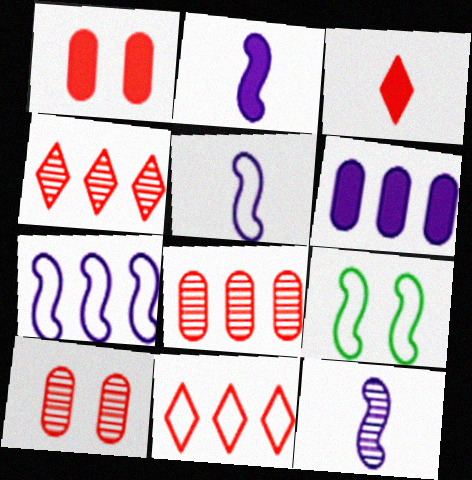[[2, 5, 12]]